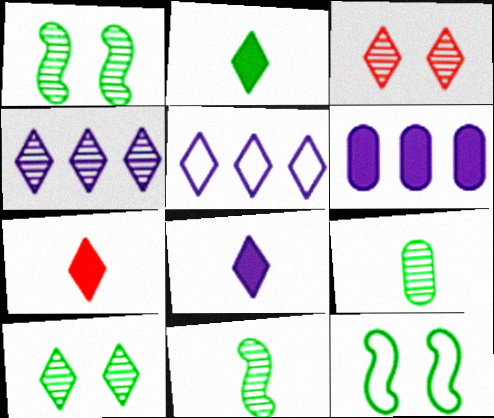[[2, 3, 5], 
[2, 7, 8], 
[5, 7, 10]]